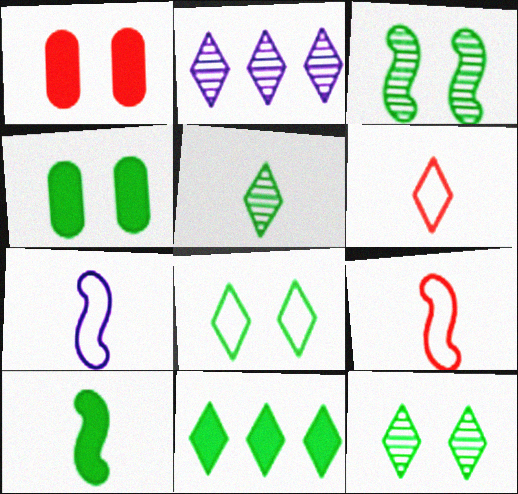[[2, 4, 9], 
[3, 4, 8], 
[4, 10, 11], 
[5, 8, 11]]